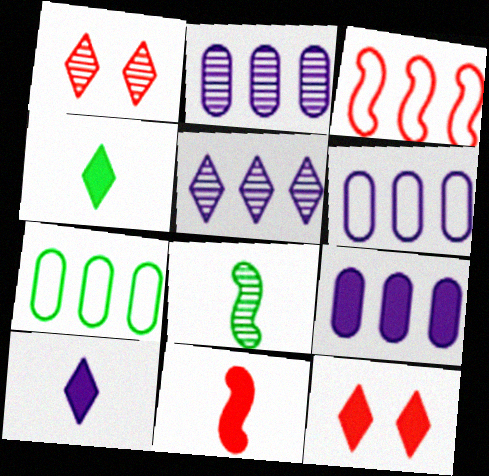[[1, 2, 8], 
[2, 6, 9], 
[6, 8, 12]]